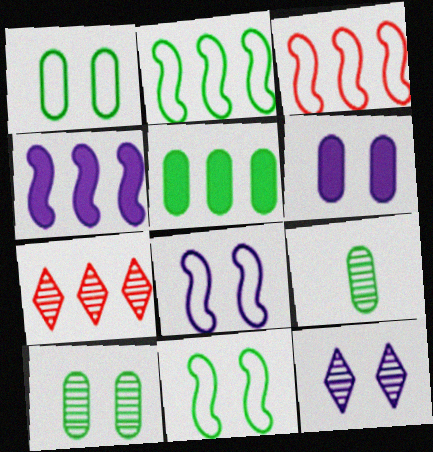[[1, 5, 9], 
[6, 8, 12]]